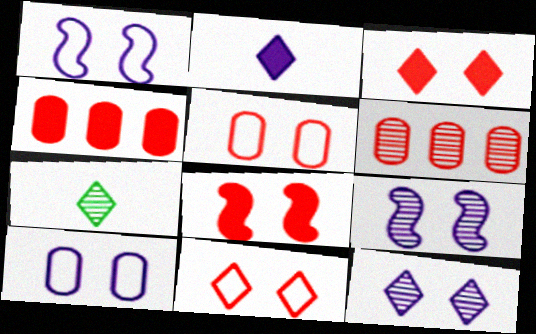[[1, 4, 7], 
[6, 7, 9]]